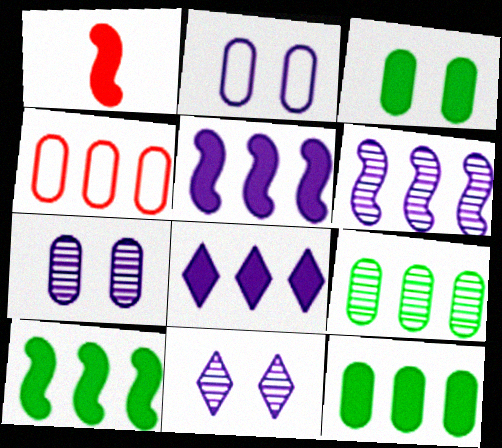[[1, 3, 8]]